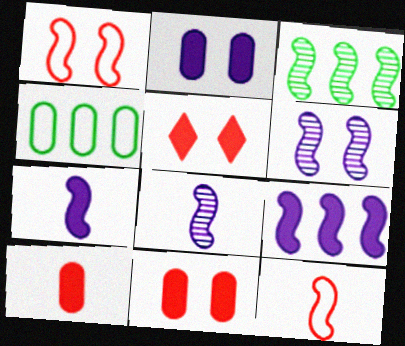[[1, 3, 7], 
[4, 5, 8]]